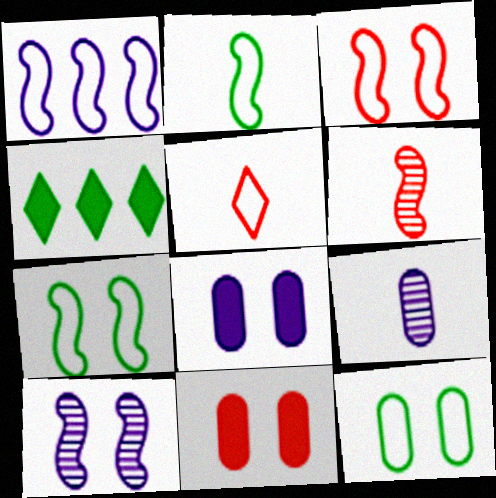[[1, 2, 3], 
[1, 5, 12], 
[3, 4, 9]]